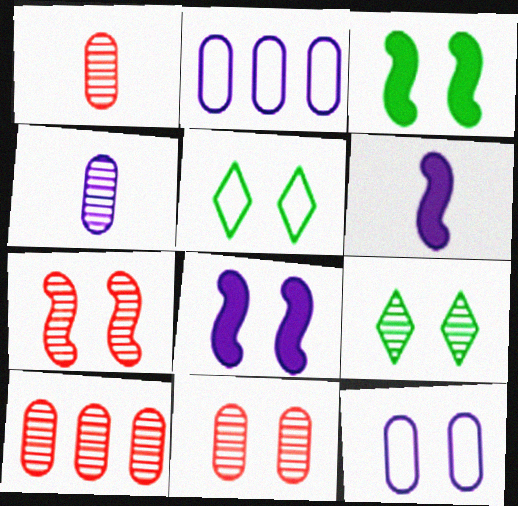[[1, 10, 11], 
[5, 6, 10], 
[5, 8, 11]]